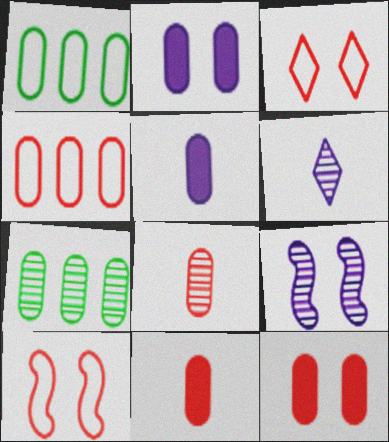[[1, 2, 8], 
[4, 8, 12]]